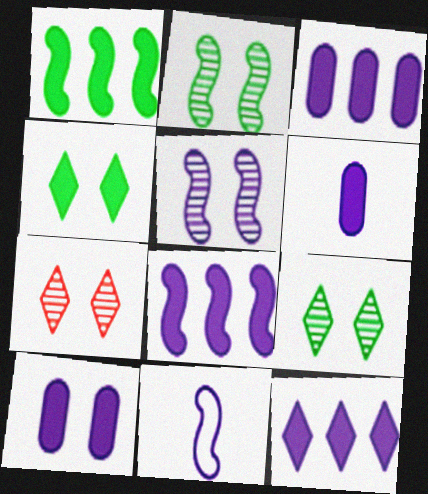[[3, 6, 10], 
[3, 8, 12], 
[5, 8, 11]]